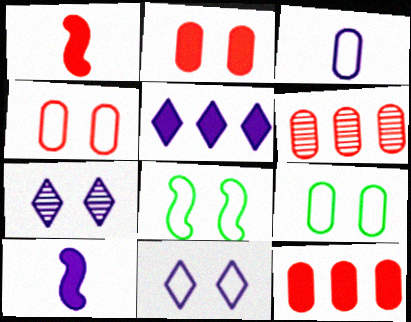[[2, 7, 8], 
[4, 8, 11]]